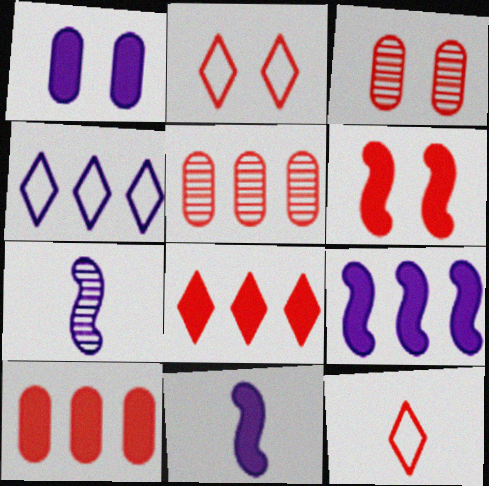[[1, 4, 7], 
[2, 3, 6], 
[5, 6, 12]]